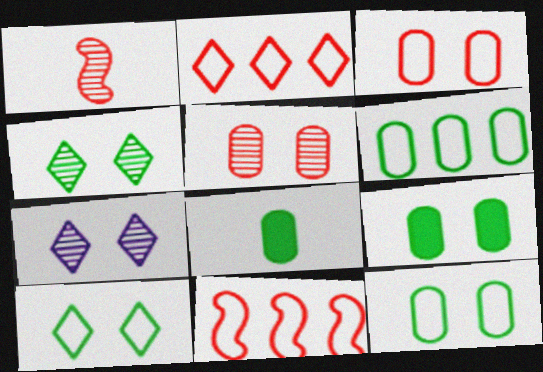[[7, 8, 11]]